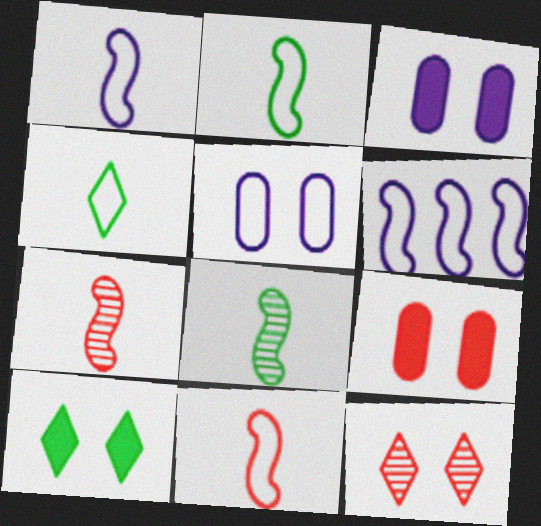[[1, 2, 11]]